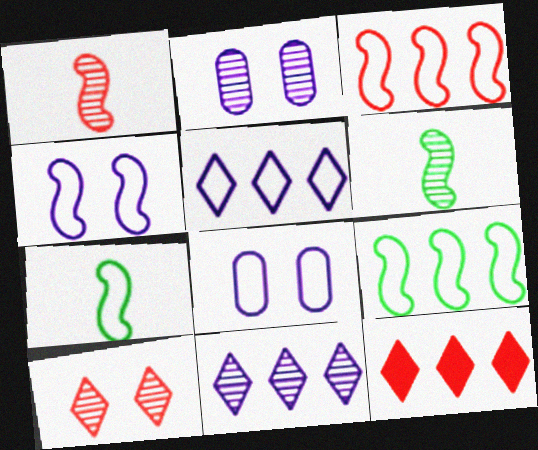[[2, 7, 12], 
[3, 4, 7], 
[6, 8, 12]]